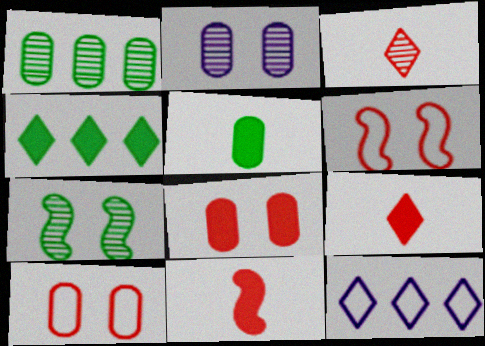[]